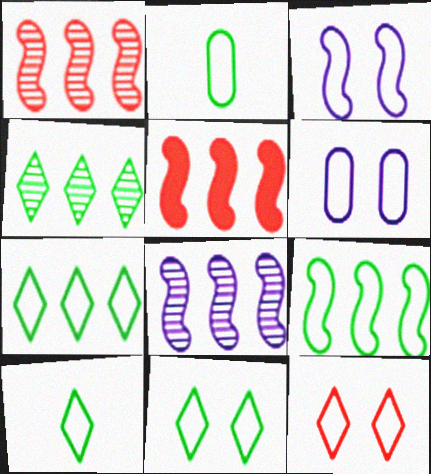[[2, 9, 11], 
[5, 8, 9], 
[7, 10, 11]]